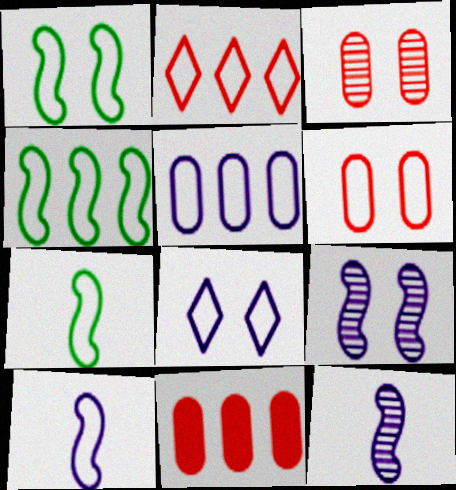[[1, 4, 7], 
[1, 6, 8], 
[2, 4, 5], 
[5, 8, 10]]